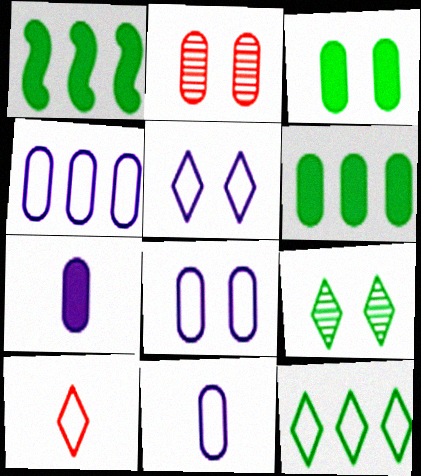[[2, 3, 8], 
[2, 6, 11], 
[4, 8, 11], 
[5, 10, 12]]